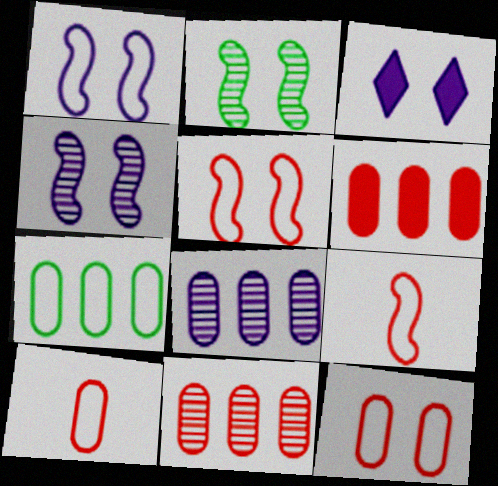[[2, 3, 12], 
[6, 7, 8]]